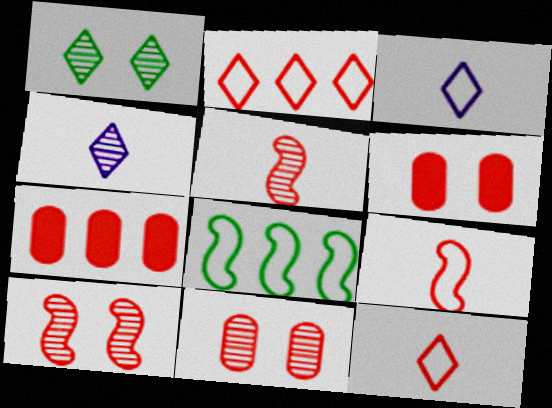[[2, 5, 6], 
[4, 6, 8], 
[7, 10, 12]]